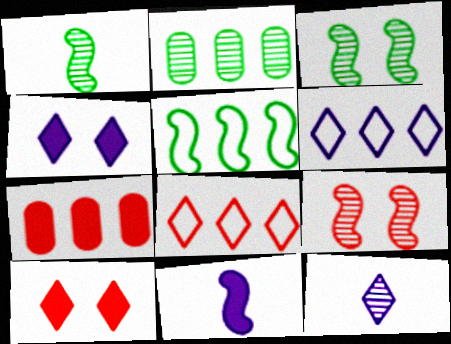[[2, 9, 12], 
[4, 6, 12], 
[5, 9, 11]]